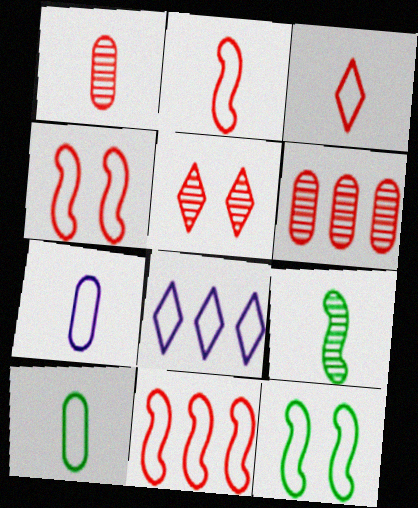[[2, 4, 11], 
[4, 8, 10]]